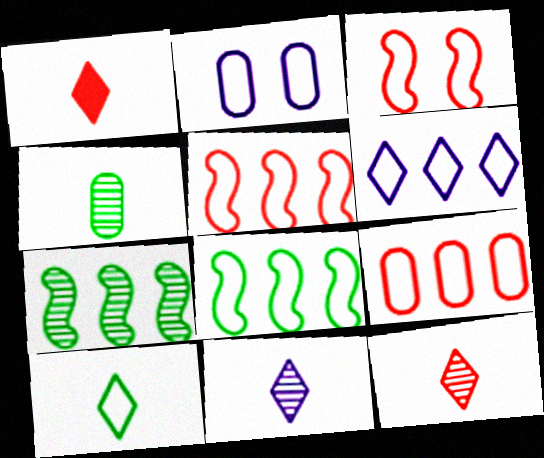[[1, 2, 7], 
[1, 10, 11], 
[2, 5, 10], 
[6, 8, 9]]